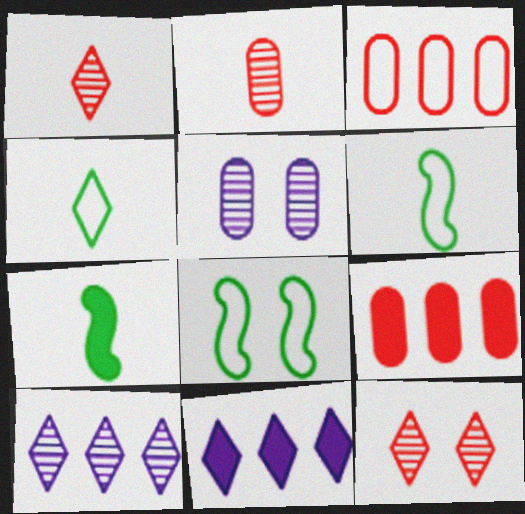[[2, 8, 11], 
[4, 11, 12]]